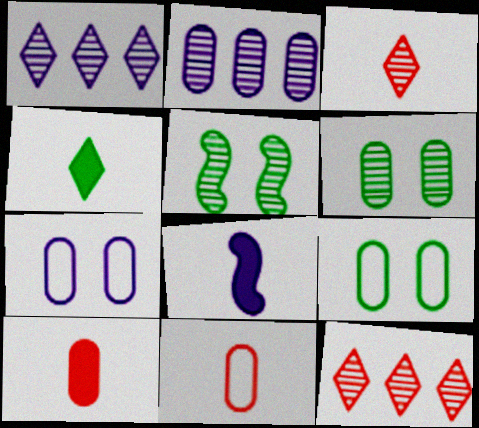[[1, 7, 8], 
[2, 3, 5], 
[2, 9, 10], 
[4, 8, 10], 
[8, 9, 12]]